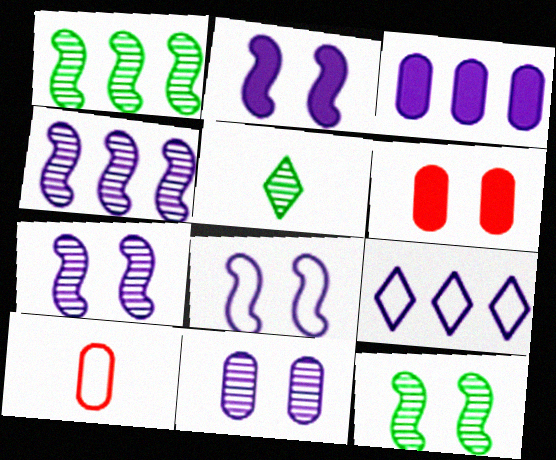[[2, 7, 8], 
[3, 4, 9]]